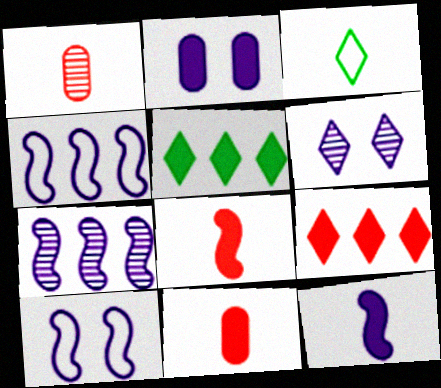[[1, 3, 12], 
[1, 5, 10], 
[2, 5, 8], 
[2, 6, 10], 
[3, 6, 9], 
[7, 10, 12]]